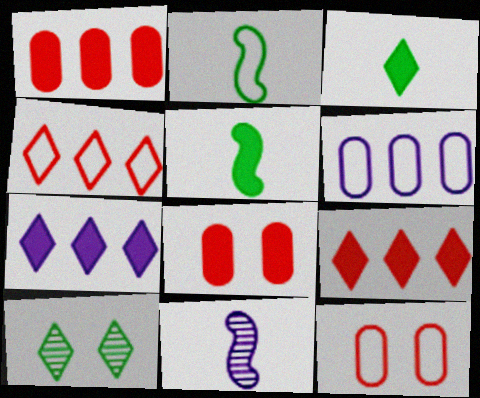[[5, 7, 8]]